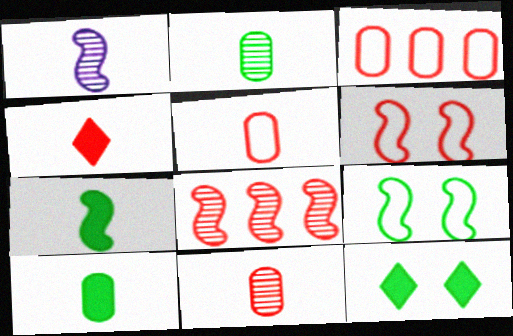[[1, 3, 12]]